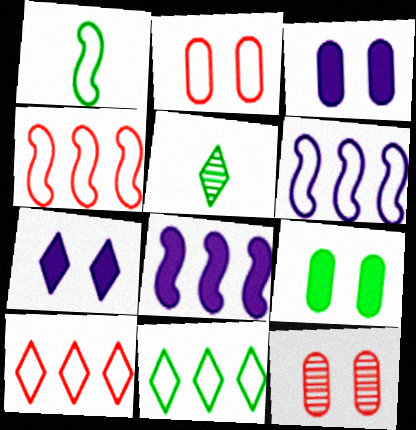[[2, 5, 8], 
[3, 4, 5], 
[5, 7, 10]]